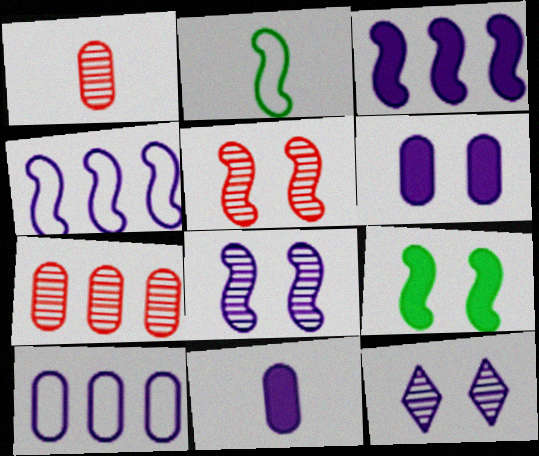[[2, 3, 5], 
[4, 11, 12]]